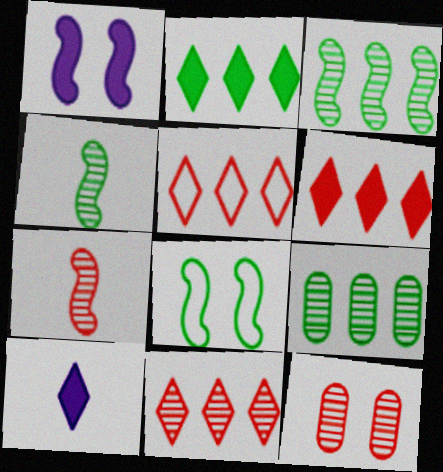[[5, 6, 11], 
[7, 11, 12]]